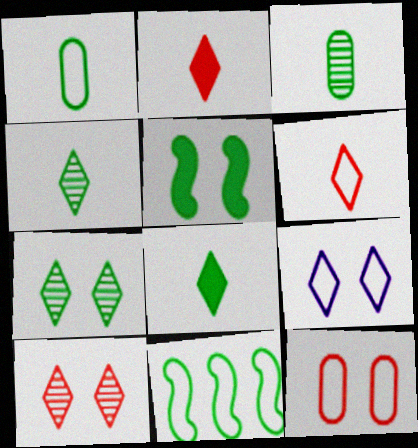[]